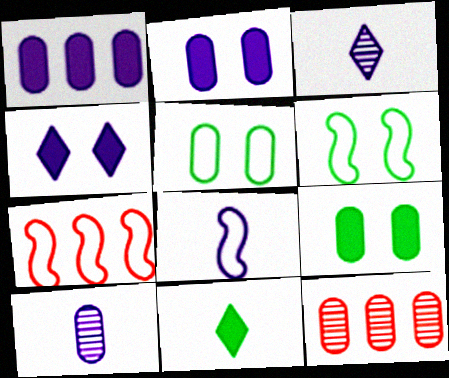[[3, 7, 9], 
[6, 7, 8]]